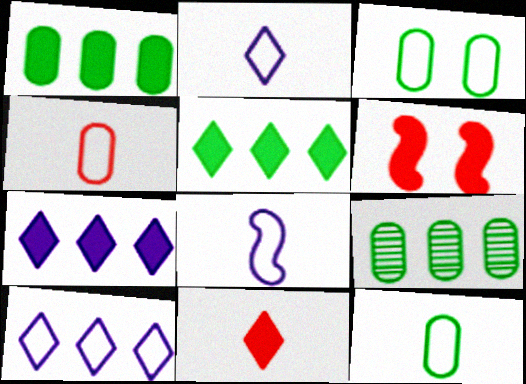[[2, 6, 9]]